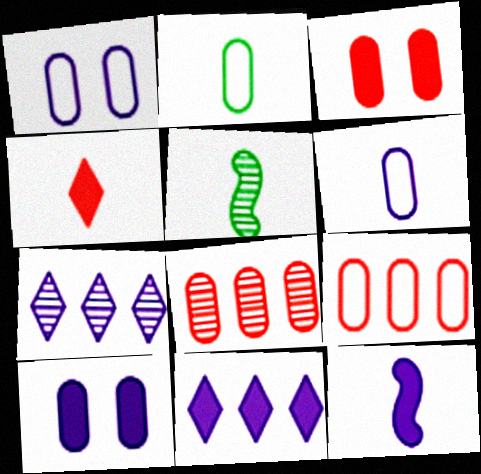[[1, 2, 9], 
[1, 7, 12], 
[2, 8, 10], 
[4, 5, 6], 
[10, 11, 12]]